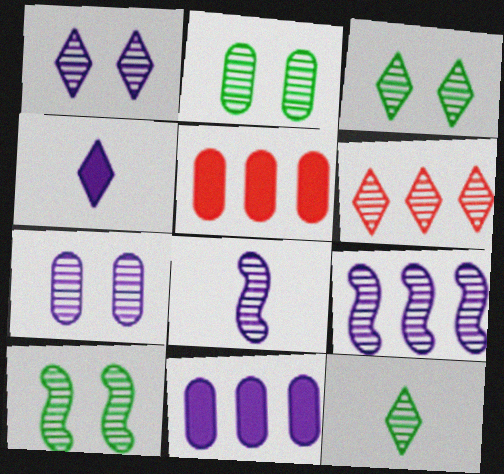[[1, 6, 12], 
[2, 3, 10], 
[2, 6, 8]]